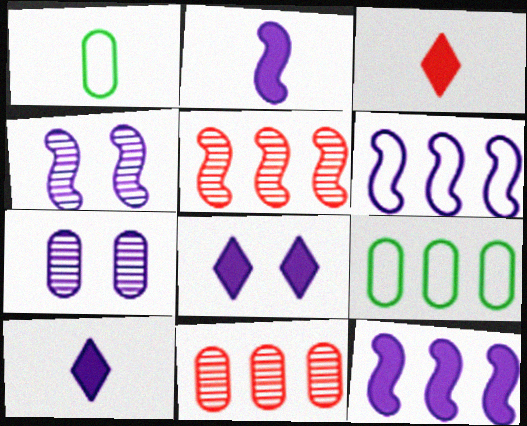[[1, 5, 8], 
[2, 4, 6], 
[3, 4, 9], 
[6, 7, 10]]